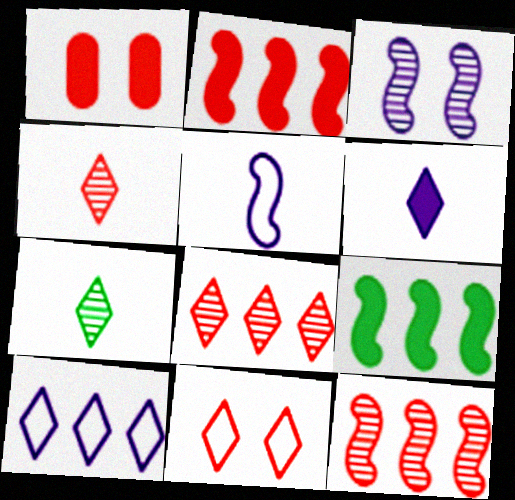[[1, 6, 9]]